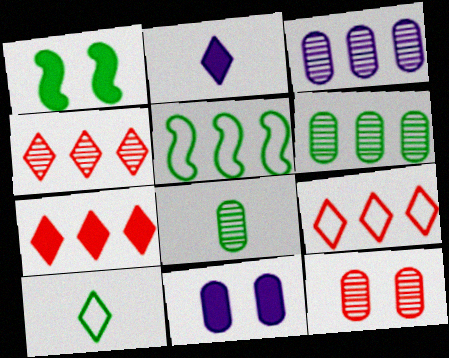[[1, 6, 10], 
[2, 5, 12], 
[3, 5, 7], 
[3, 8, 12], 
[4, 7, 9]]